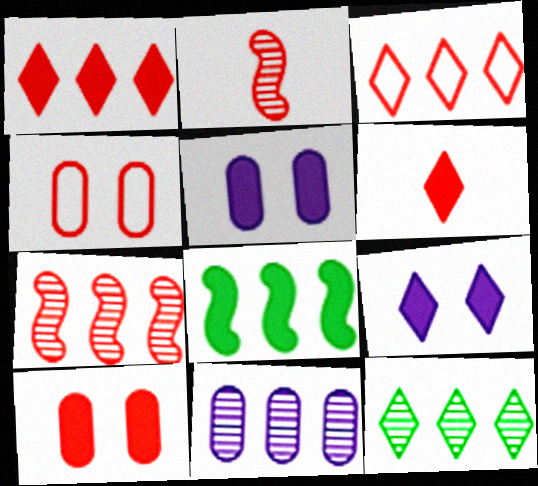[[1, 2, 4], 
[2, 3, 10], 
[3, 8, 11], 
[4, 6, 7], 
[5, 6, 8], 
[7, 11, 12]]